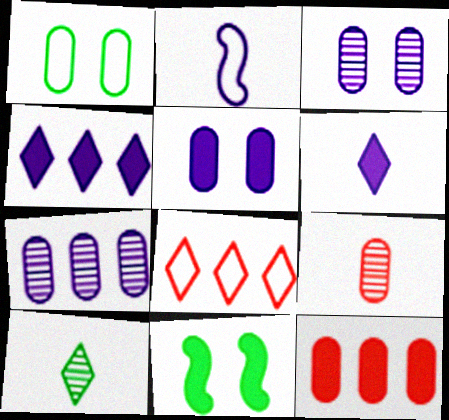[[1, 2, 8], 
[2, 3, 4], 
[6, 11, 12]]